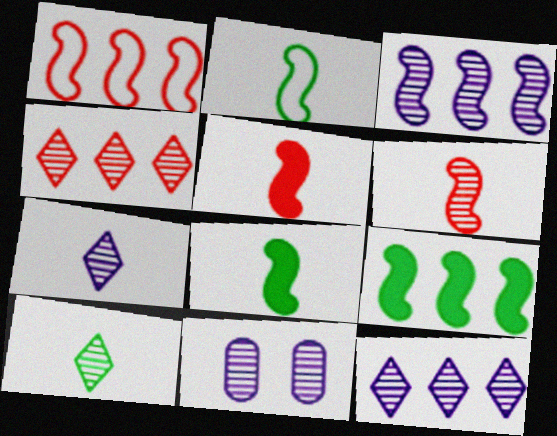[[1, 3, 9], 
[3, 7, 11]]